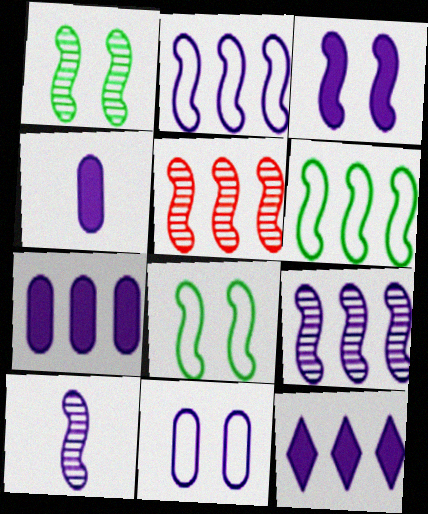[[1, 5, 10], 
[2, 3, 10], 
[3, 4, 12], 
[10, 11, 12]]